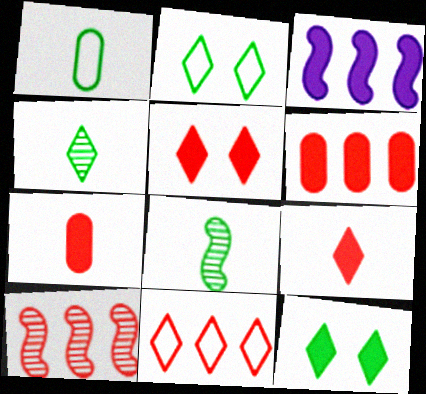[[3, 7, 12], 
[6, 10, 11]]